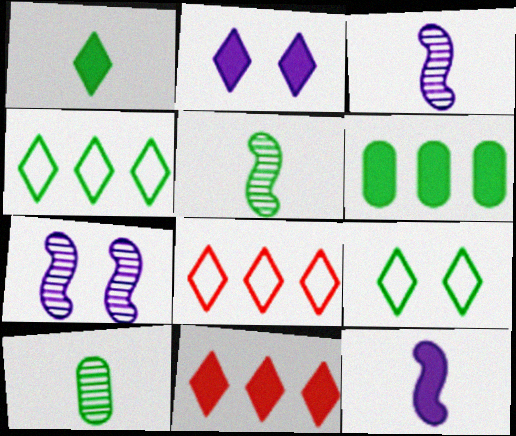[[1, 2, 11], 
[5, 6, 9]]